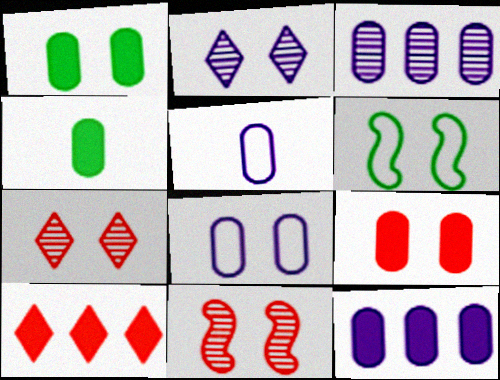[[2, 6, 9], 
[4, 9, 12]]